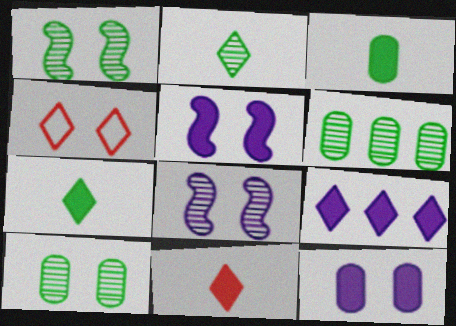[[1, 2, 6], 
[1, 4, 12], 
[2, 4, 9], 
[4, 5, 10]]